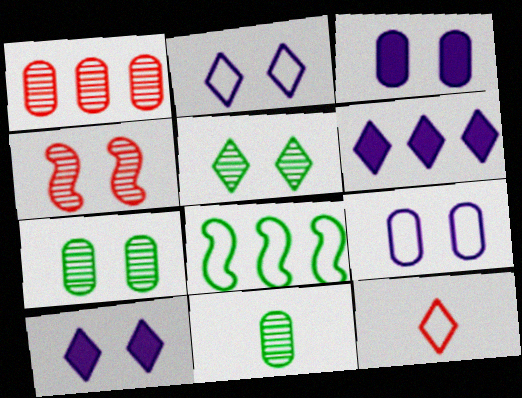[[1, 6, 8], 
[5, 6, 12], 
[8, 9, 12]]